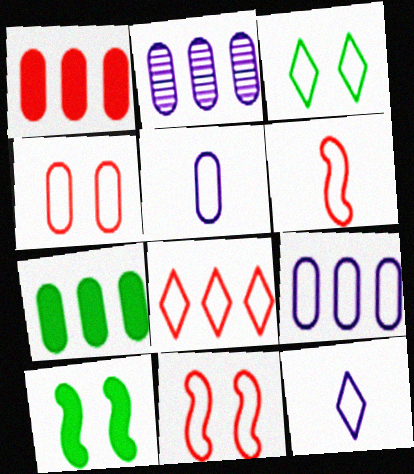[[3, 6, 9], 
[3, 8, 12], 
[4, 6, 8]]